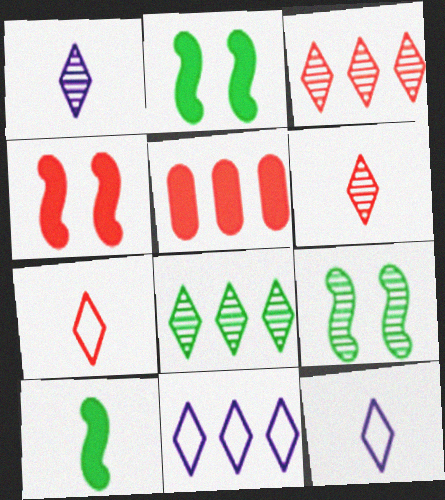[[5, 9, 12]]